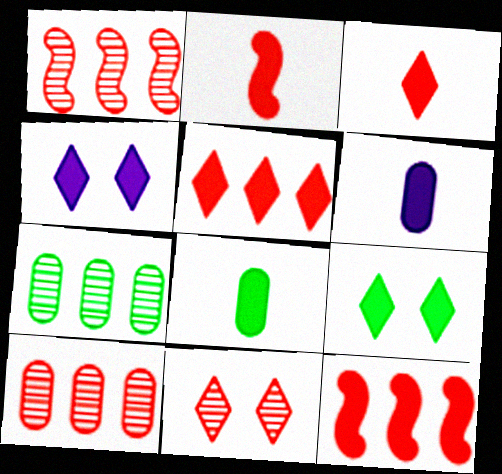[[4, 8, 12], 
[6, 9, 12]]